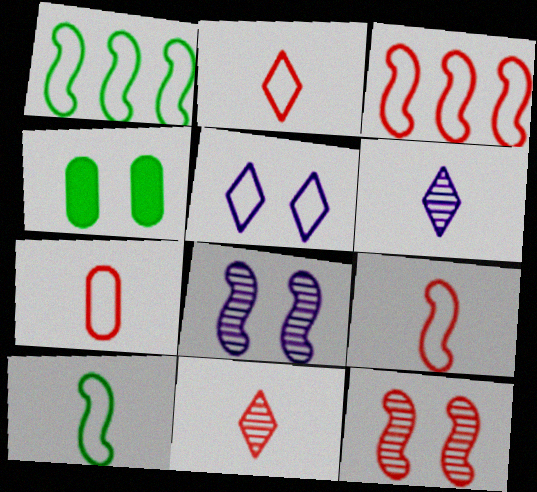[[1, 5, 7], 
[2, 7, 9], 
[3, 4, 6], 
[4, 5, 12]]